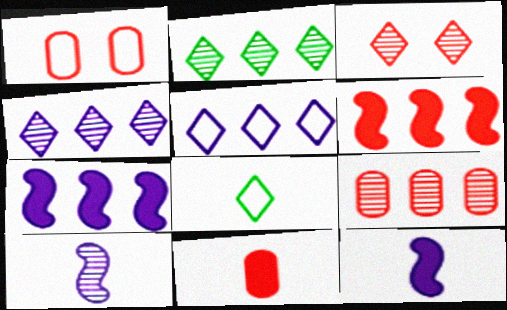[[1, 2, 12], 
[1, 9, 11], 
[8, 10, 11]]